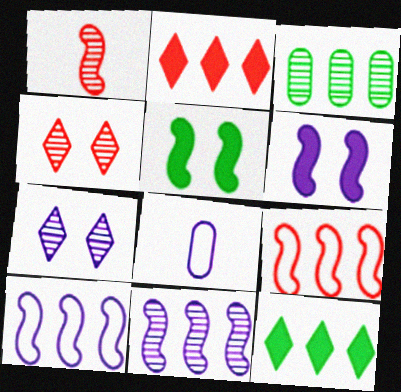[[1, 3, 7], 
[1, 5, 10], 
[2, 3, 10]]